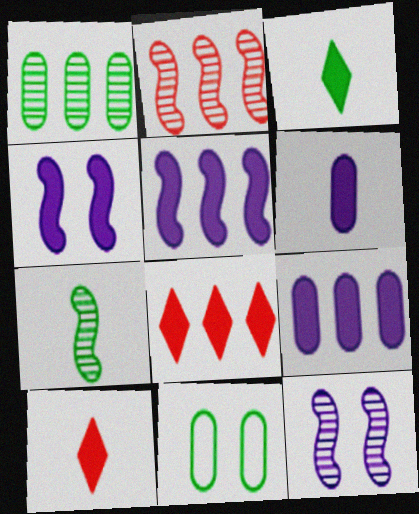[[2, 7, 12]]